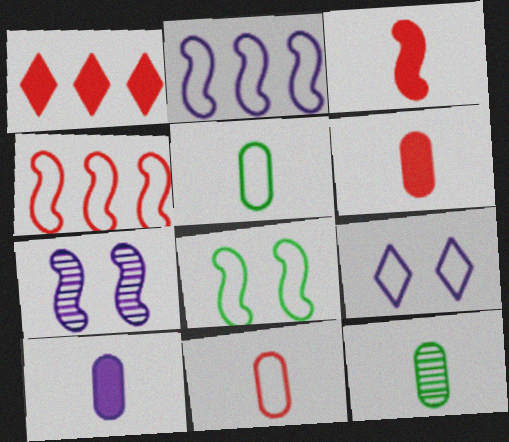[[1, 5, 7], 
[4, 5, 9], 
[10, 11, 12]]